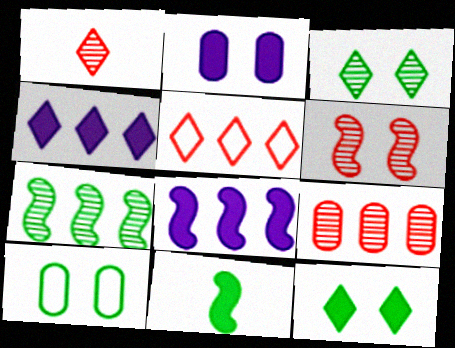[[1, 6, 9], 
[1, 8, 10]]